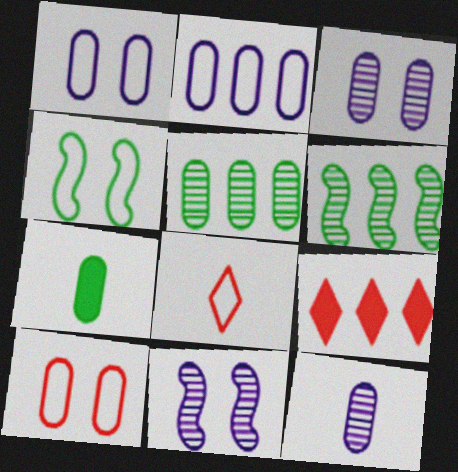[[2, 4, 8], 
[2, 6, 9], 
[4, 9, 12]]